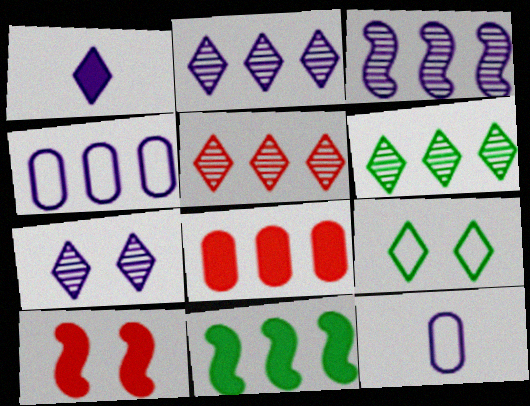[[1, 5, 9], 
[2, 5, 6], 
[4, 5, 11], 
[6, 10, 12]]